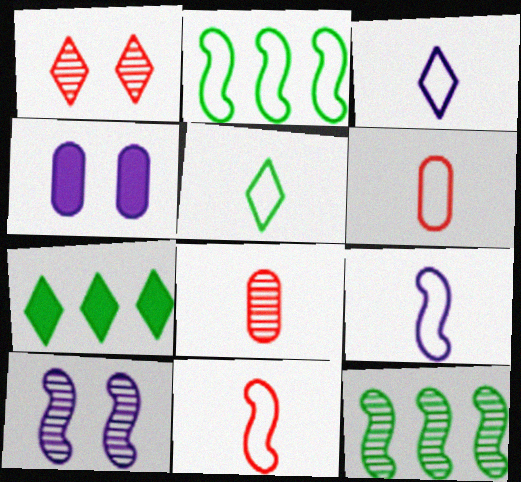[[1, 3, 7], 
[5, 6, 9], 
[6, 7, 10]]